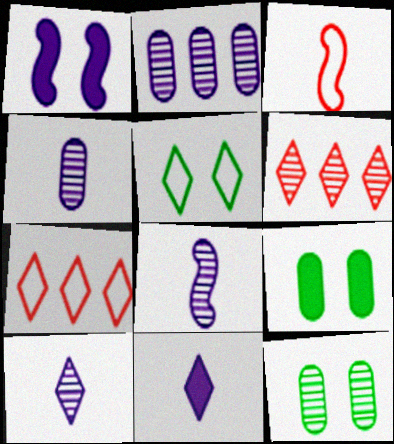[[4, 8, 10], 
[5, 6, 11], 
[6, 8, 12], 
[7, 8, 9]]